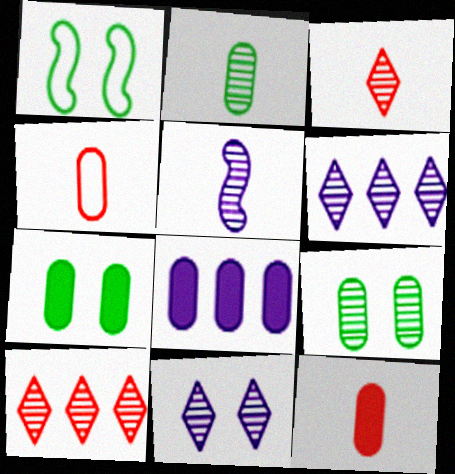[[1, 3, 8], 
[1, 6, 12], 
[2, 3, 5], 
[4, 8, 9], 
[5, 9, 10], 
[7, 8, 12]]